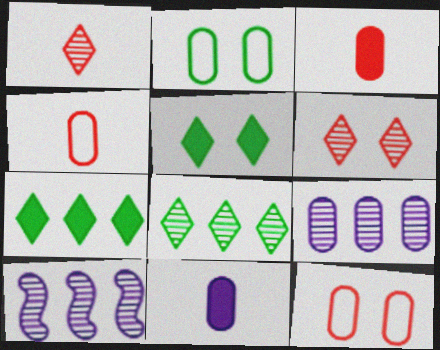[[2, 3, 9], 
[4, 5, 10]]